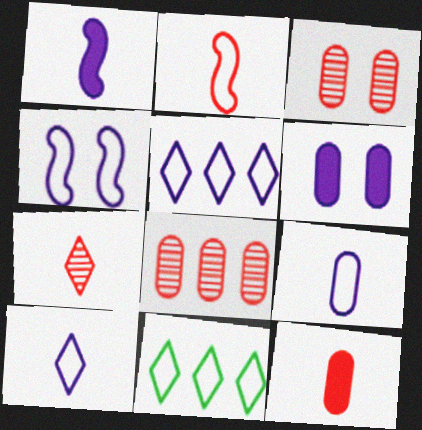[[1, 3, 11], 
[2, 7, 12], 
[4, 5, 9]]